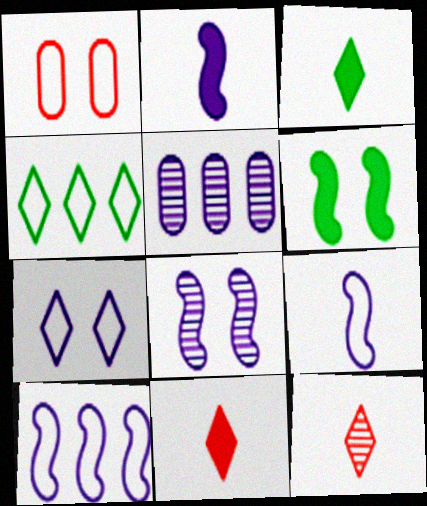[[1, 4, 9], 
[2, 5, 7], 
[2, 8, 10]]